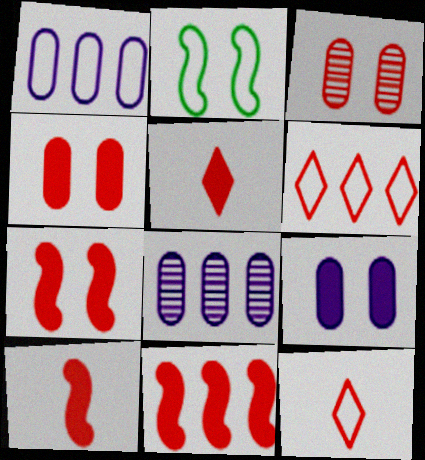[[1, 2, 12], 
[2, 5, 8], 
[3, 6, 10], 
[3, 11, 12], 
[4, 5, 11], 
[7, 10, 11]]